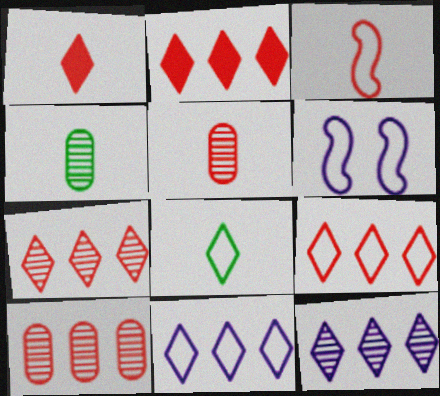[[1, 3, 5], 
[2, 4, 6], 
[2, 7, 9]]